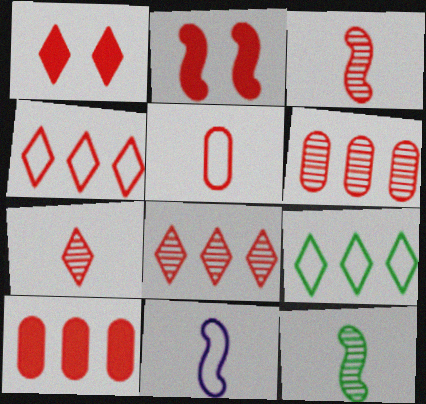[[1, 4, 7], 
[2, 5, 8]]